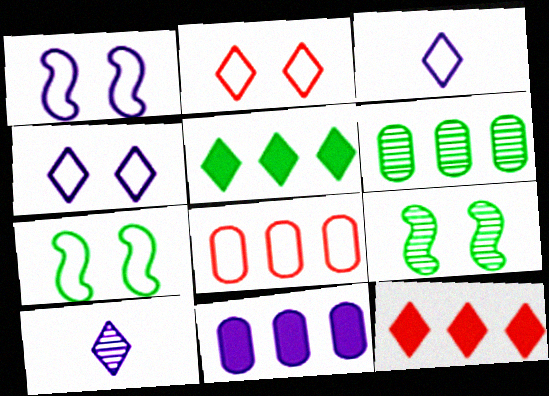[[1, 10, 11], 
[2, 5, 10], 
[3, 7, 8], 
[6, 8, 11]]